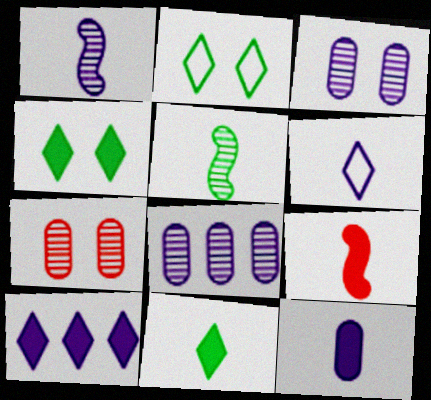[[1, 6, 12], 
[2, 8, 9], 
[9, 11, 12]]